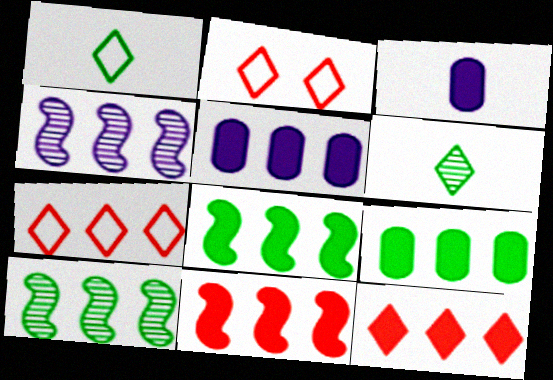[[2, 3, 10], 
[4, 7, 9], 
[5, 7, 10], 
[5, 8, 12]]